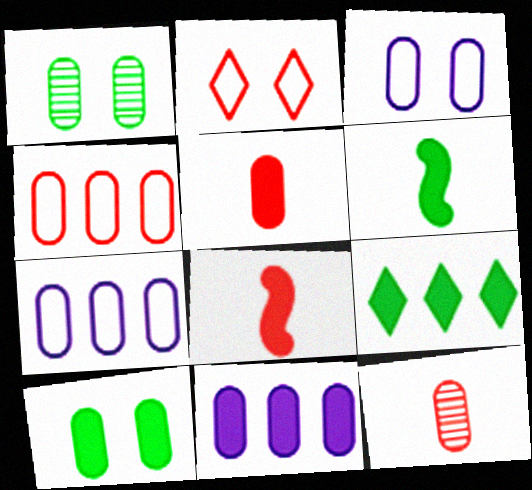[[1, 5, 7], 
[5, 10, 11], 
[6, 9, 10], 
[7, 10, 12]]